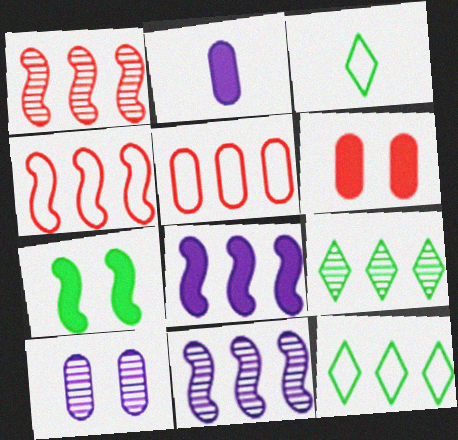[[3, 6, 11], 
[5, 8, 9]]